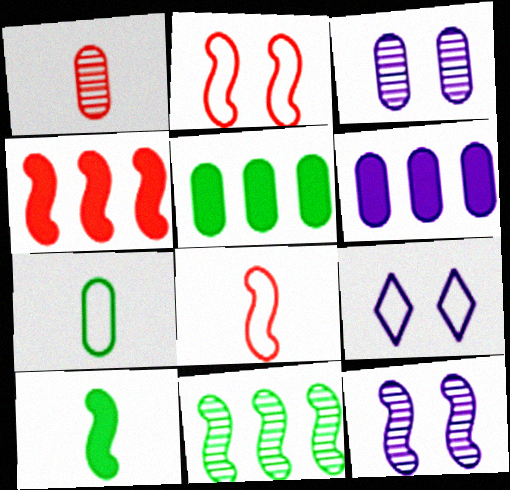[]